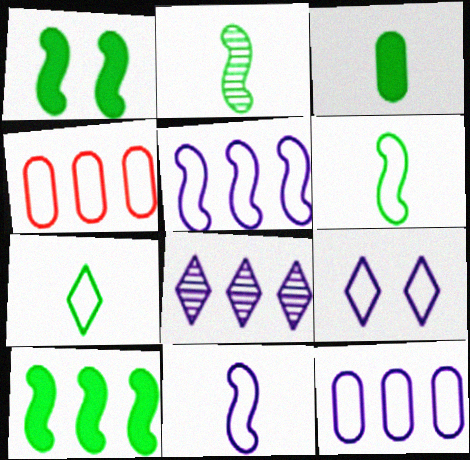[[2, 3, 7], 
[4, 6, 9], 
[4, 8, 10], 
[9, 11, 12]]